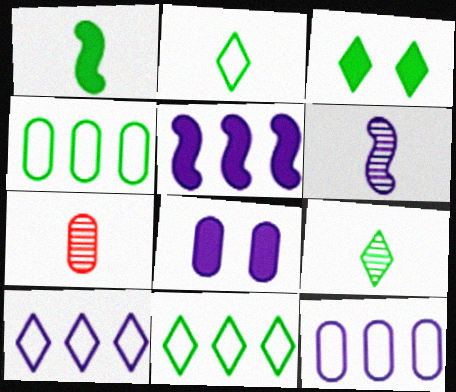[[3, 9, 11], 
[4, 7, 8], 
[6, 7, 9], 
[6, 8, 10]]